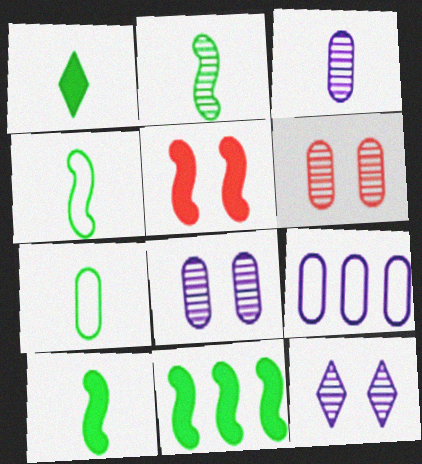[[1, 2, 7], 
[2, 4, 10]]